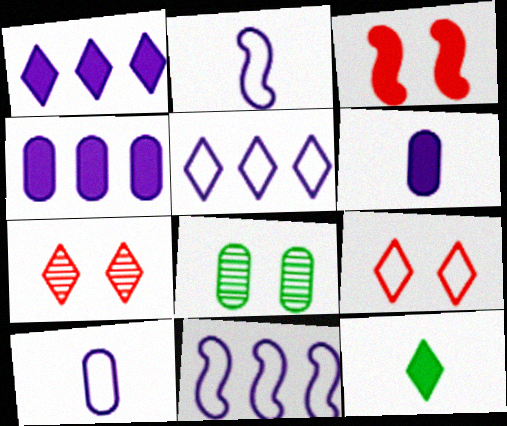[[3, 4, 12], 
[5, 7, 12]]